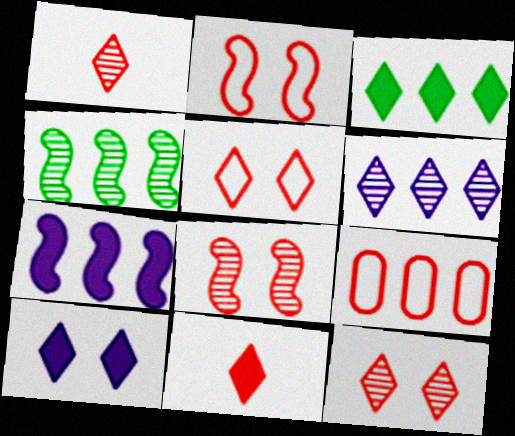[[3, 10, 11], 
[8, 9, 11]]